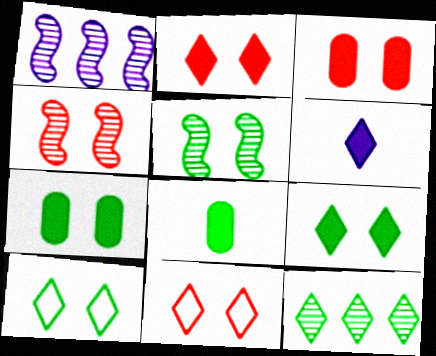[[1, 8, 11], 
[3, 4, 11], 
[5, 7, 10], 
[6, 11, 12]]